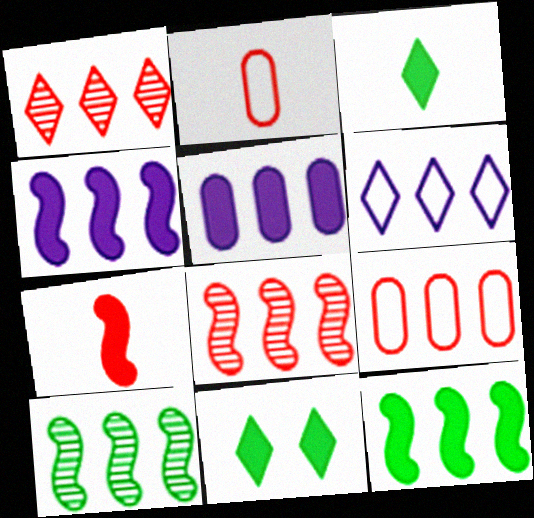[[5, 7, 11]]